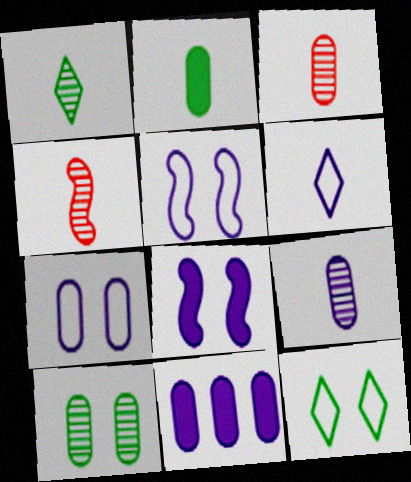[[1, 4, 9], 
[2, 4, 6], 
[4, 11, 12], 
[7, 9, 11]]